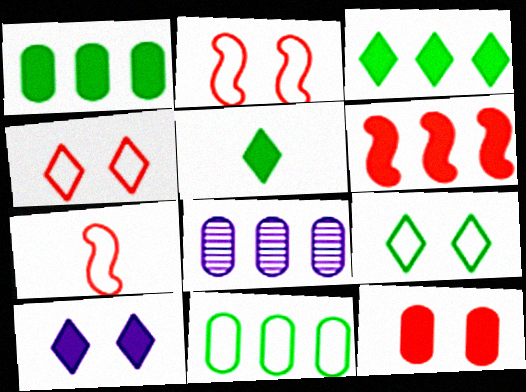[[2, 5, 8]]